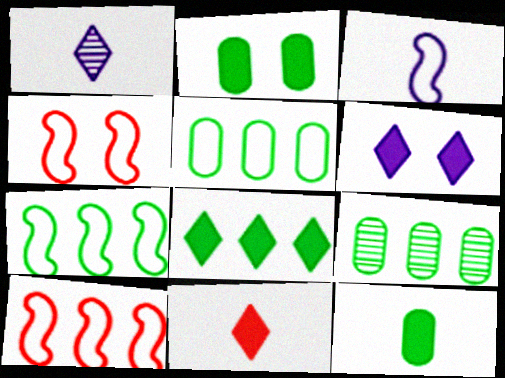[[1, 2, 10], 
[3, 4, 7], 
[6, 8, 11], 
[7, 8, 9]]